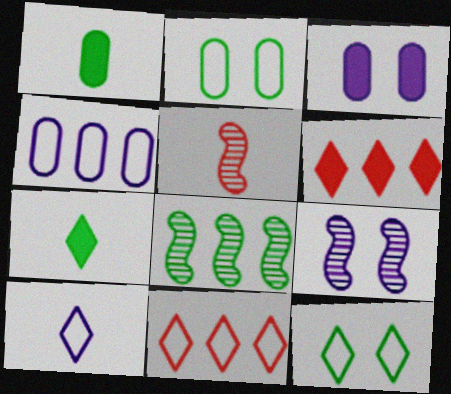[[1, 5, 10], 
[1, 8, 12], 
[1, 9, 11], 
[2, 7, 8], 
[4, 6, 8], 
[5, 8, 9], 
[10, 11, 12]]